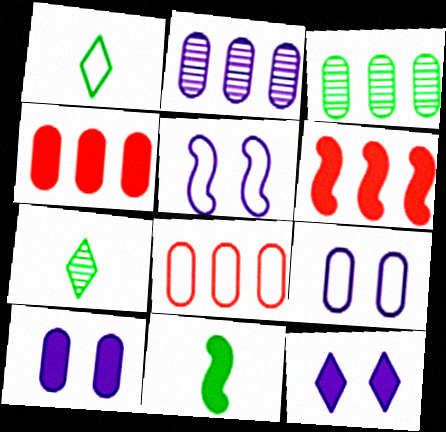[[1, 5, 8], 
[4, 5, 7], 
[4, 11, 12], 
[6, 7, 9]]